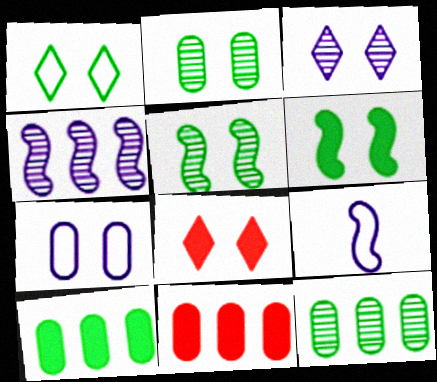[[1, 2, 6], 
[1, 3, 8], 
[5, 7, 8], 
[8, 9, 12]]